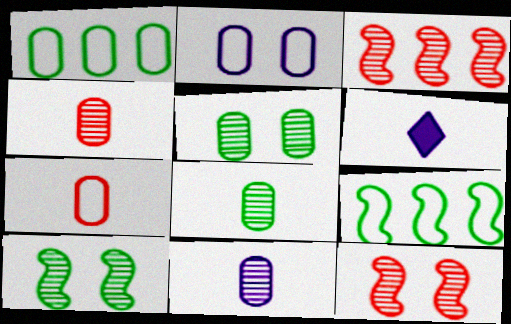[[1, 2, 7], 
[1, 6, 12], 
[4, 8, 11]]